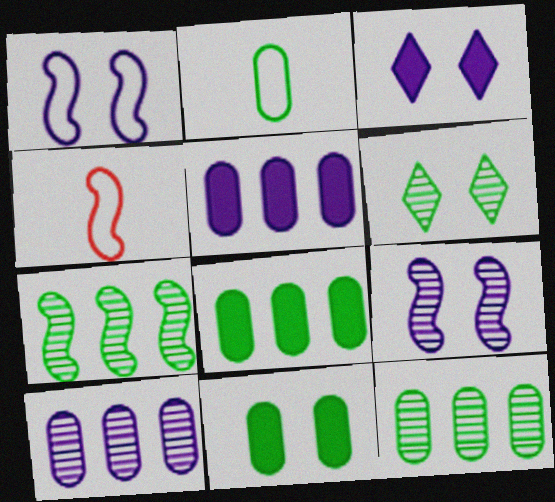[[2, 11, 12], 
[3, 4, 12], 
[4, 5, 6]]